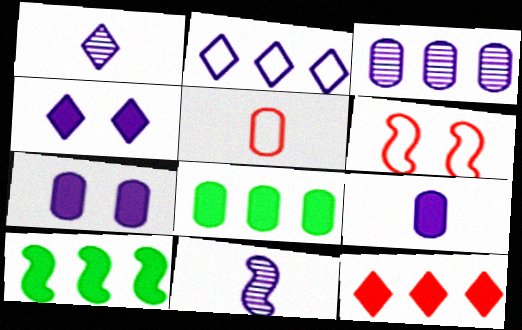[[1, 2, 4], 
[1, 6, 8], 
[2, 7, 11], 
[6, 10, 11]]